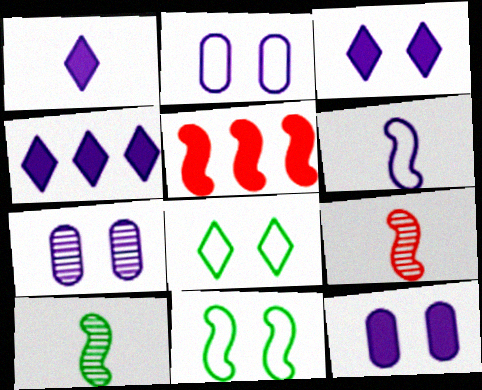[[1, 3, 4], 
[2, 7, 12], 
[4, 6, 7]]